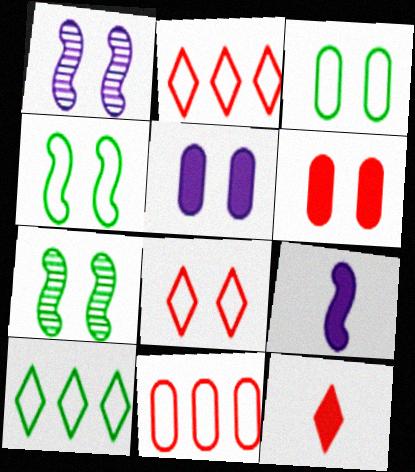[[5, 7, 8]]